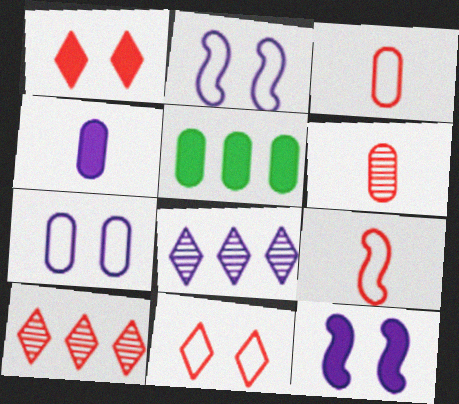[[2, 4, 8], 
[5, 6, 7]]